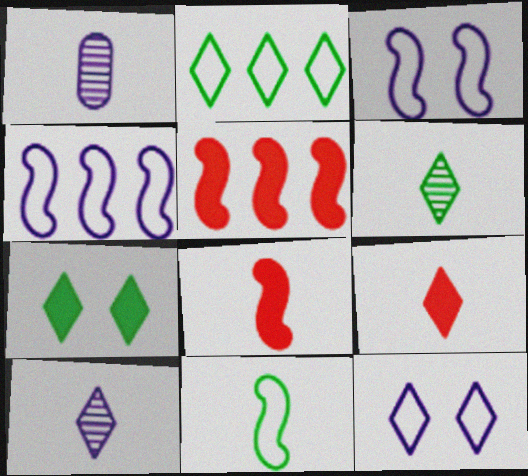[[1, 9, 11], 
[2, 6, 7]]